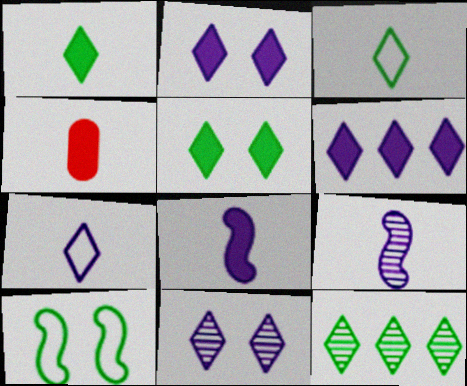[[1, 4, 8], 
[3, 4, 9], 
[3, 5, 12], 
[6, 7, 11]]